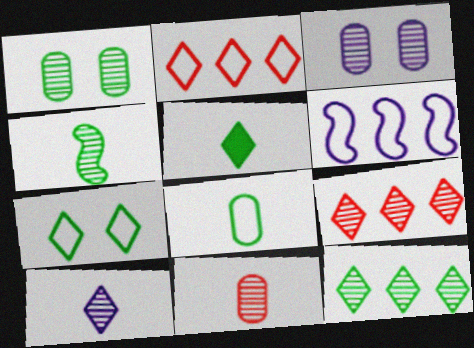[[1, 4, 12], 
[3, 4, 9], 
[4, 5, 8], 
[4, 10, 11], 
[5, 7, 12]]